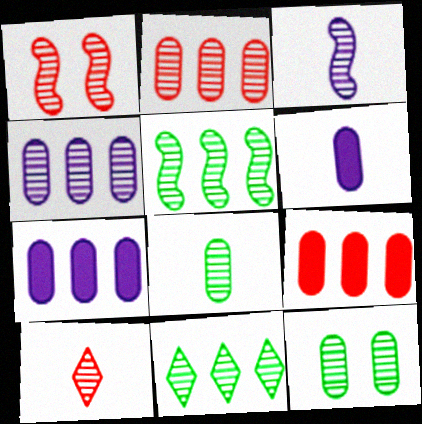[[1, 2, 10], 
[1, 3, 5], 
[3, 8, 10]]